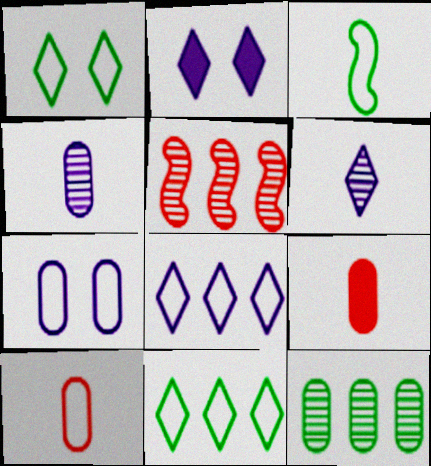[[2, 6, 8], 
[3, 6, 9], 
[7, 9, 12]]